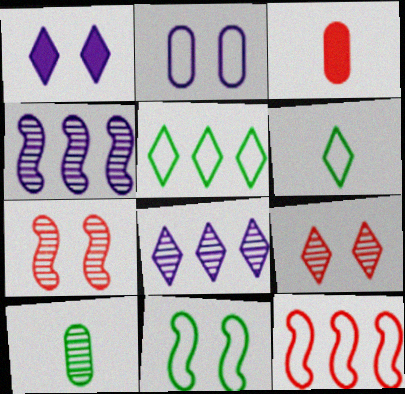[[1, 10, 12], 
[2, 6, 12], 
[3, 8, 11], 
[3, 9, 12], 
[4, 9, 10], 
[7, 8, 10]]